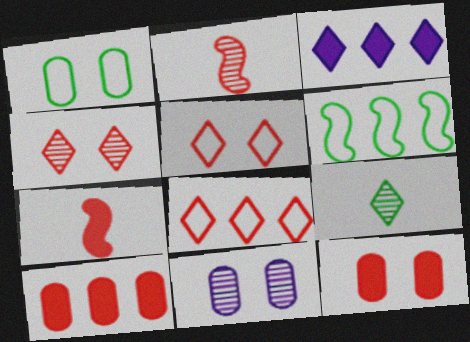[[1, 2, 3], 
[1, 11, 12], 
[2, 5, 10], 
[2, 8, 12], 
[3, 5, 9]]